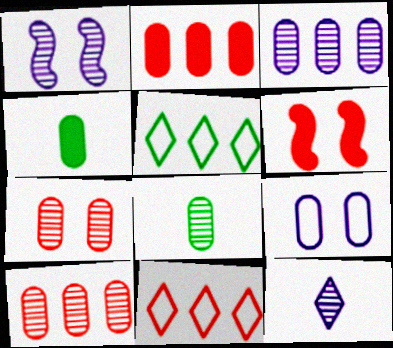[[1, 3, 12], 
[1, 4, 11], 
[2, 8, 9], 
[3, 7, 8], 
[4, 9, 10]]